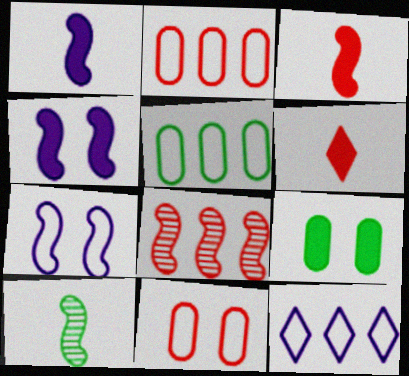[[6, 8, 11]]